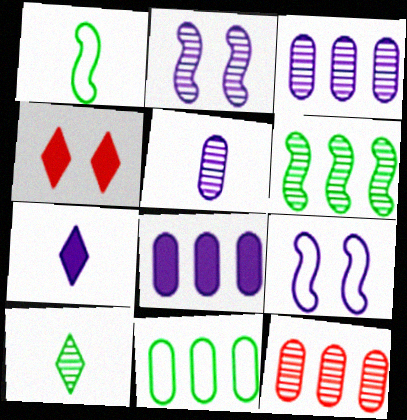[[1, 3, 4], 
[2, 10, 12], 
[3, 7, 9], 
[8, 11, 12]]